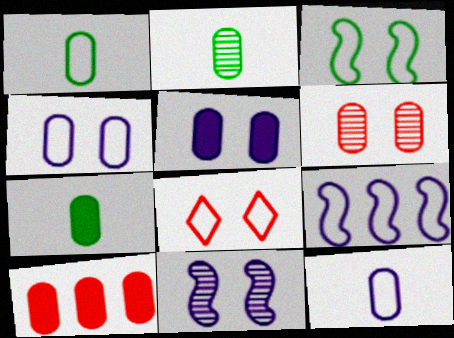[[1, 2, 7], 
[1, 8, 9], 
[2, 4, 10], 
[3, 4, 8], 
[5, 7, 10]]